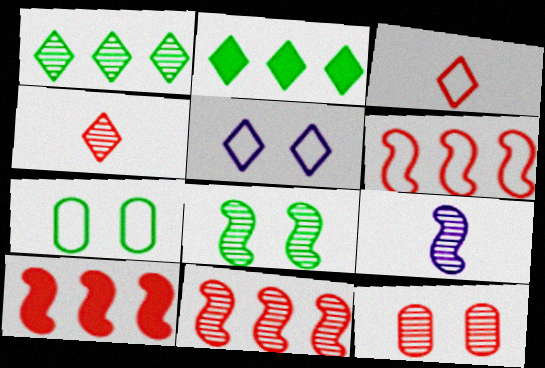[[1, 9, 12], 
[2, 4, 5], 
[3, 10, 12], 
[4, 11, 12], 
[6, 10, 11], 
[8, 9, 11]]